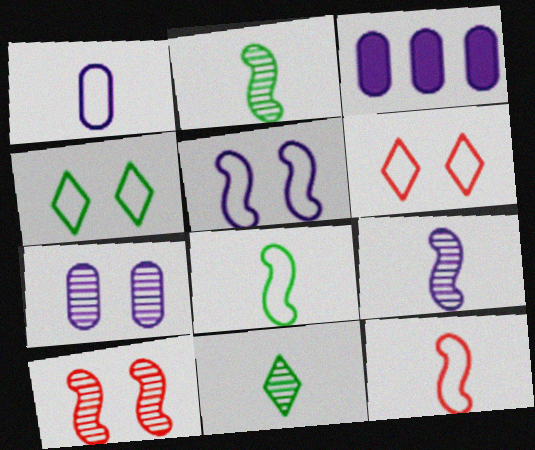[[1, 3, 7], 
[2, 3, 6]]